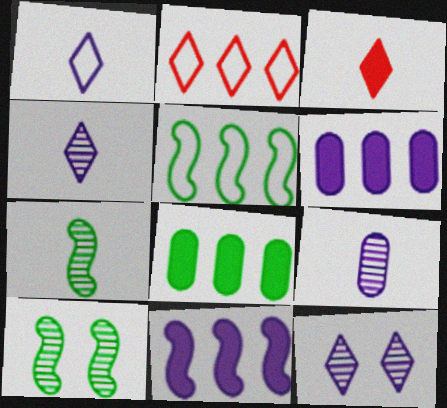[]